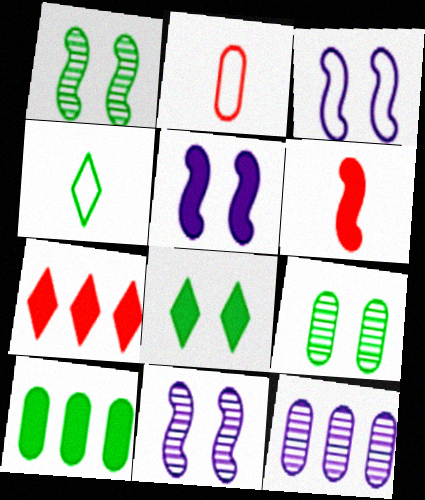[[1, 4, 10], 
[3, 5, 11]]